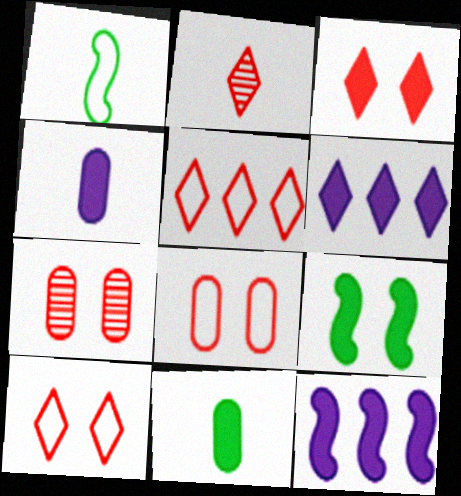[[1, 2, 4], 
[1, 6, 7], 
[2, 3, 5], 
[3, 11, 12]]